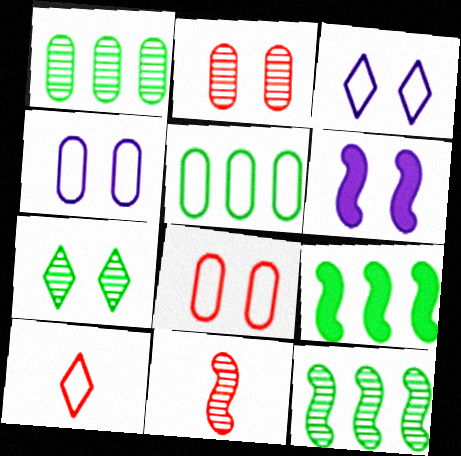[[1, 6, 10], 
[6, 7, 8]]